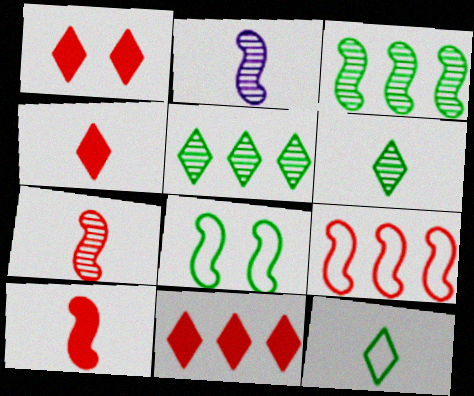[[1, 4, 11]]